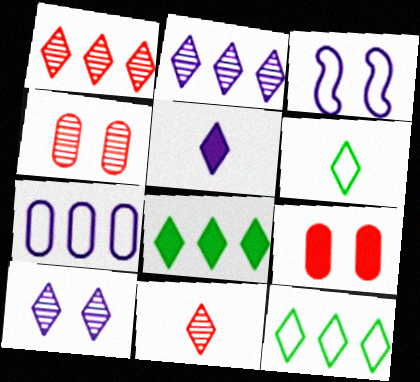[[5, 6, 11]]